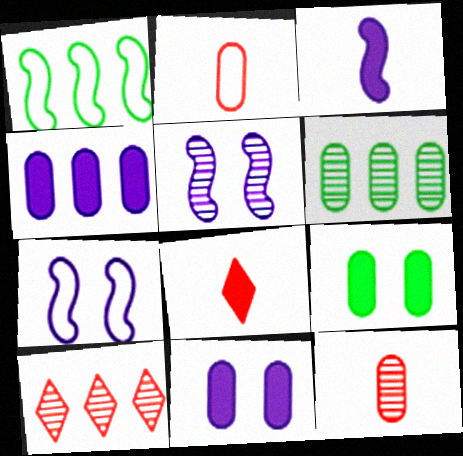[[1, 4, 10], 
[2, 6, 11], 
[6, 7, 8]]